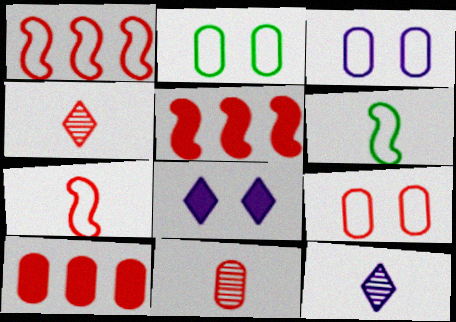[[2, 3, 9], 
[2, 5, 12], 
[4, 5, 9], 
[9, 10, 11]]